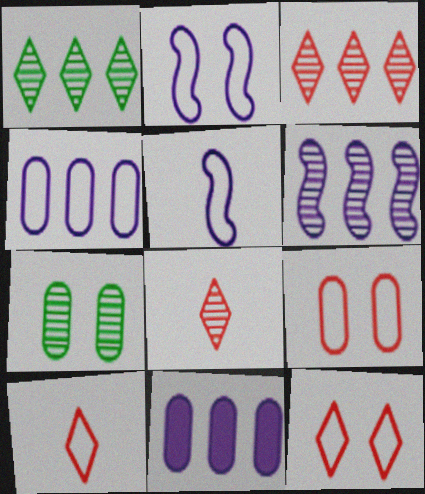[[6, 7, 8]]